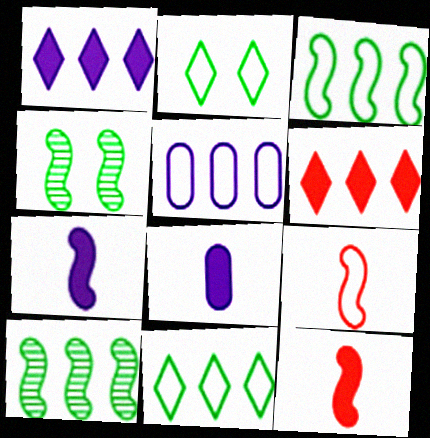[[2, 5, 9], 
[5, 6, 10]]